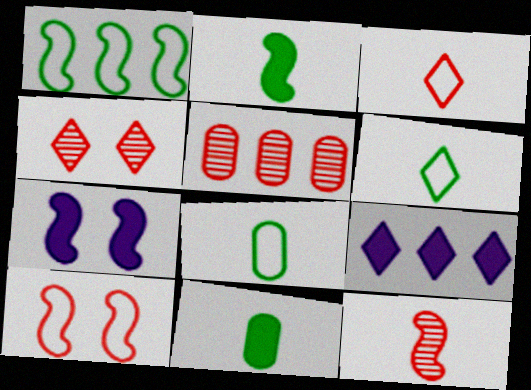[[1, 5, 9], 
[1, 7, 12], 
[4, 5, 12], 
[4, 6, 9], 
[5, 6, 7]]